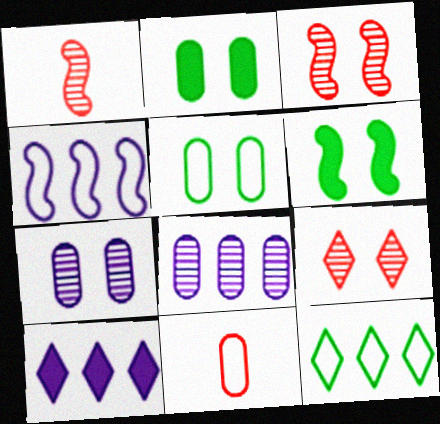[[1, 4, 6], 
[1, 5, 10], 
[2, 8, 11], 
[4, 8, 10]]